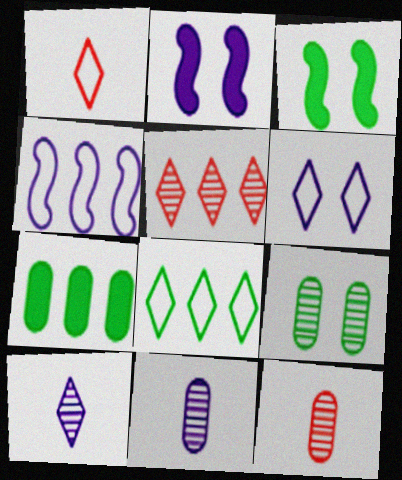[[1, 6, 8], 
[2, 8, 12], 
[4, 5, 7]]